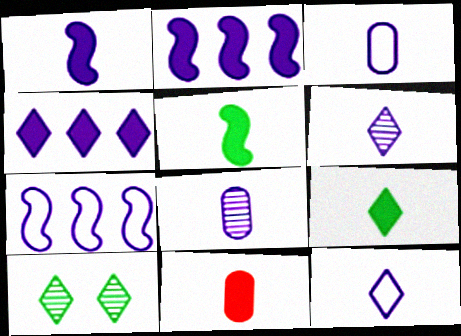[[1, 3, 6], 
[1, 8, 12], 
[1, 9, 11], 
[7, 10, 11]]